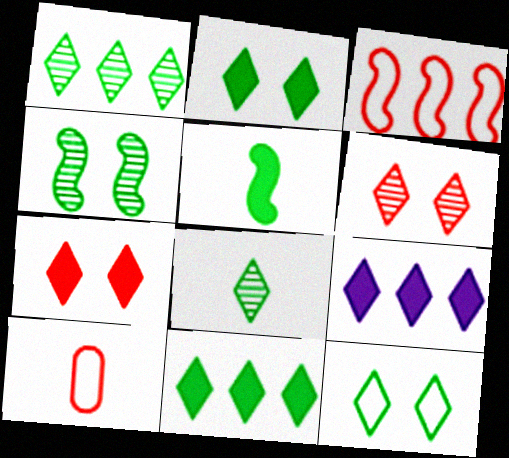[[4, 9, 10], 
[8, 11, 12]]